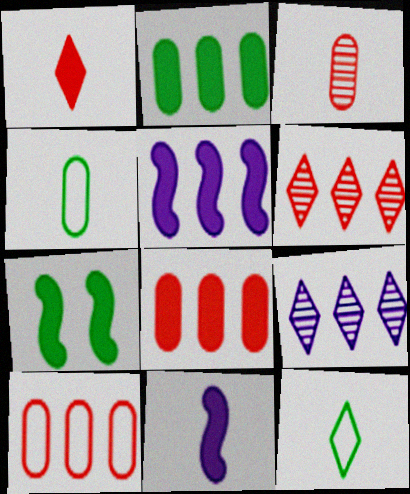[[3, 11, 12]]